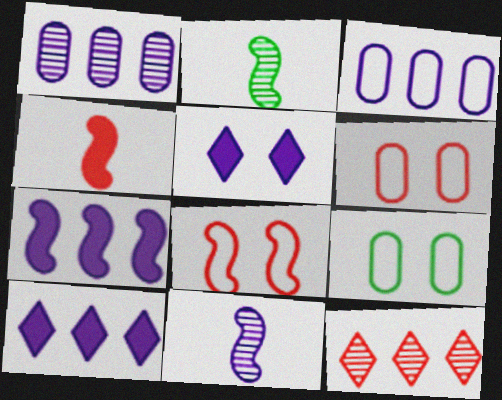[[2, 6, 10], 
[2, 7, 8], 
[3, 5, 11], 
[4, 6, 12]]